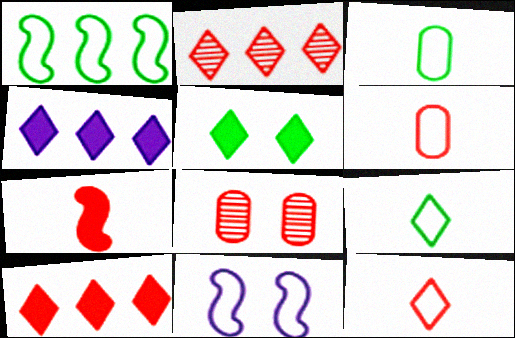[[5, 8, 11]]